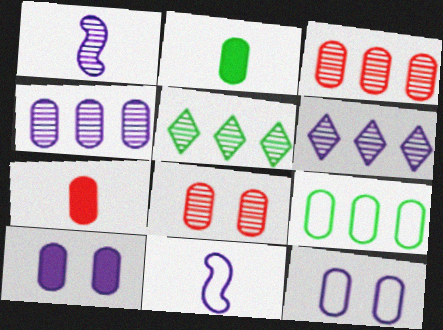[[1, 5, 8], 
[2, 3, 12], 
[6, 10, 11]]